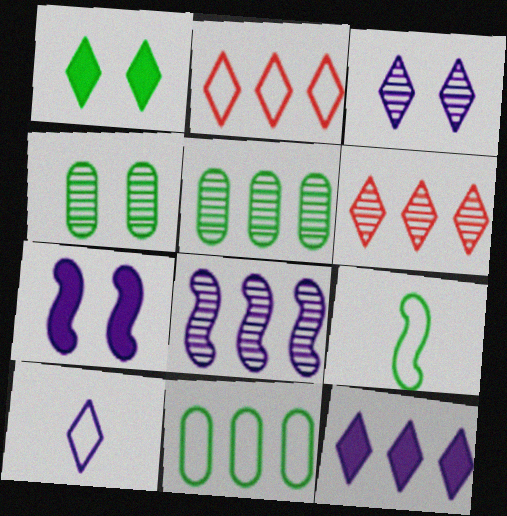[[1, 5, 9], 
[1, 6, 10], 
[3, 10, 12], 
[5, 6, 8]]